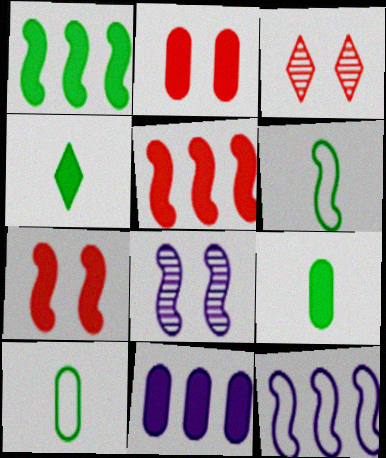[[2, 9, 11], 
[3, 6, 11], 
[3, 9, 12], 
[4, 7, 11], 
[5, 6, 8]]